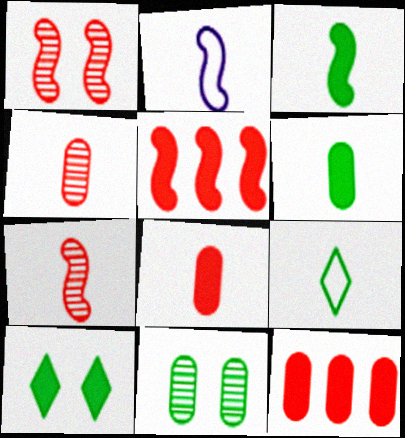[[2, 3, 7]]